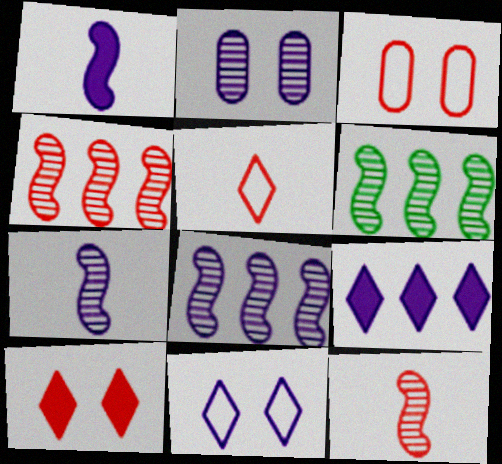[[4, 6, 8]]